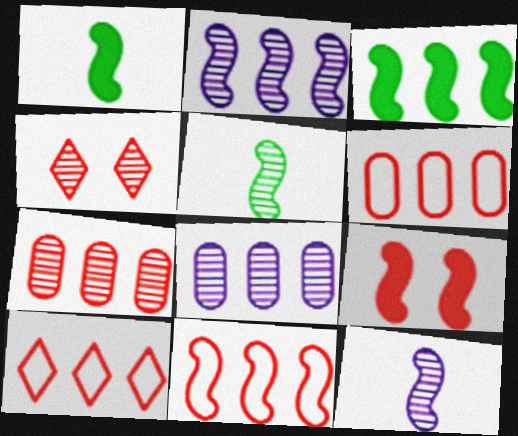[[2, 3, 11], 
[3, 8, 10], 
[4, 5, 8], 
[6, 10, 11]]